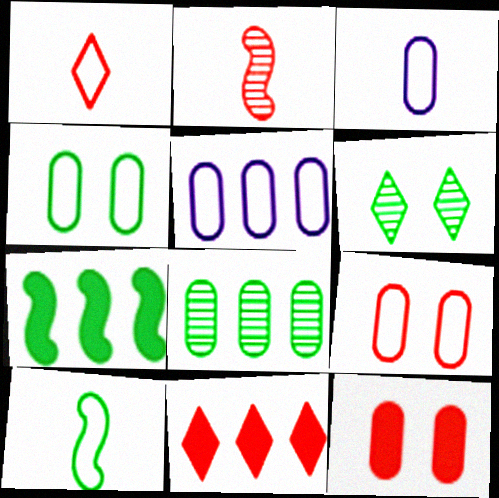[[1, 3, 10], 
[2, 9, 11], 
[3, 8, 12]]